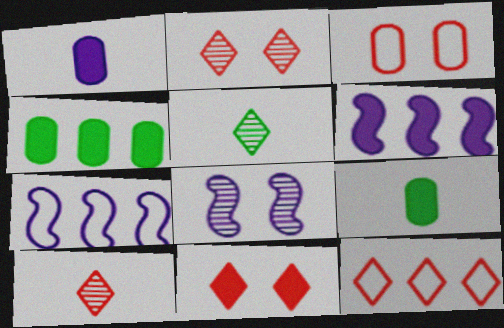[[2, 7, 9], 
[3, 5, 6], 
[6, 9, 11], 
[8, 9, 12], 
[10, 11, 12]]